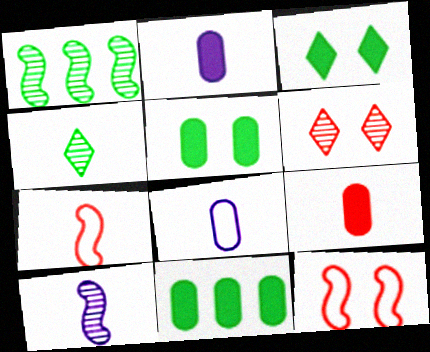[[2, 4, 7]]